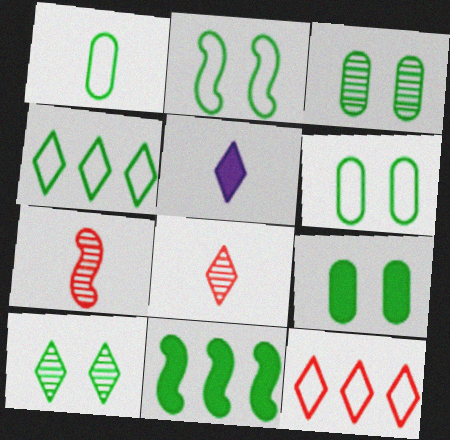[[1, 2, 4], 
[1, 5, 7], 
[1, 10, 11], 
[2, 9, 10], 
[3, 6, 9], 
[5, 10, 12]]